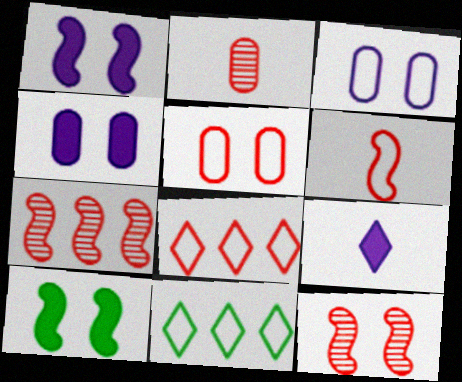[[1, 2, 11], 
[3, 6, 11], 
[5, 6, 8]]